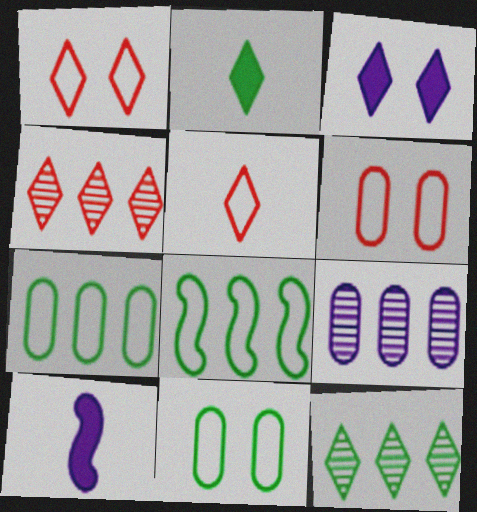[[3, 5, 12], 
[4, 10, 11], 
[6, 10, 12]]